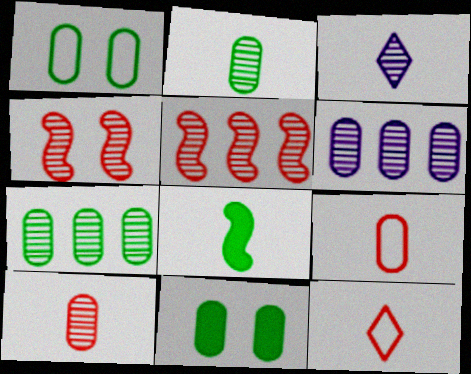[[3, 4, 7], 
[3, 8, 9], 
[6, 9, 11]]